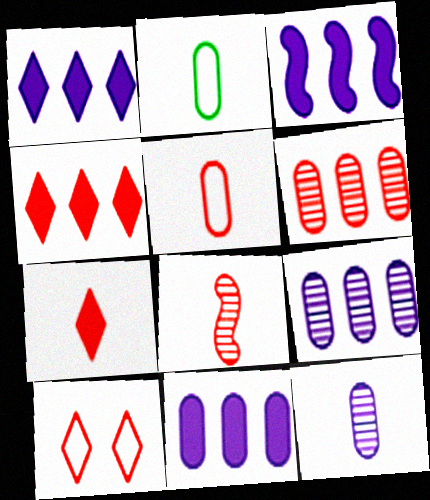[[1, 3, 11], 
[5, 7, 8]]